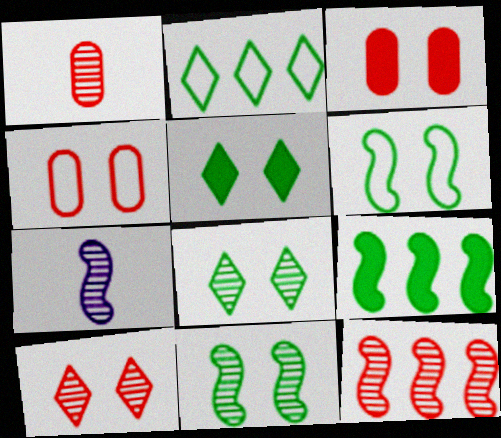[[1, 10, 12], 
[2, 3, 7], 
[7, 11, 12]]